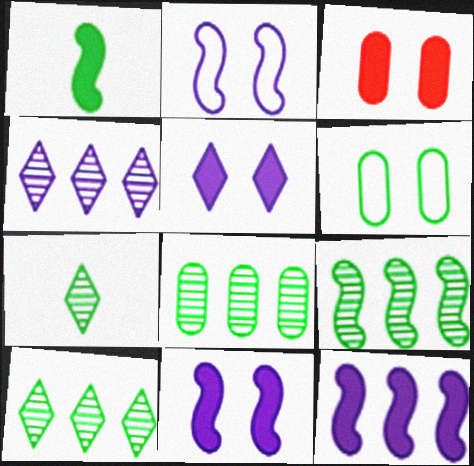[[1, 6, 10], 
[8, 9, 10]]